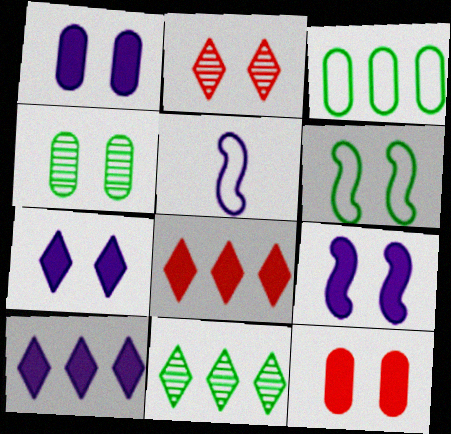[[1, 2, 6], 
[1, 7, 9], 
[4, 5, 8], 
[5, 11, 12]]